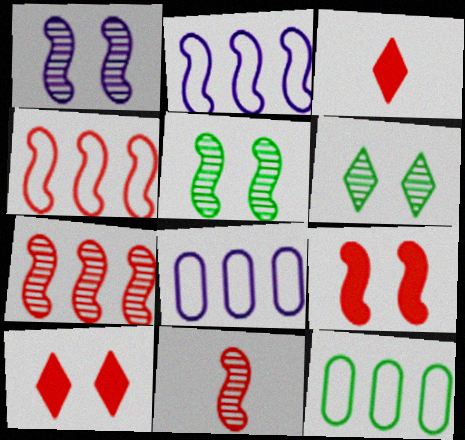[[1, 3, 12], 
[3, 5, 8], 
[4, 9, 11]]